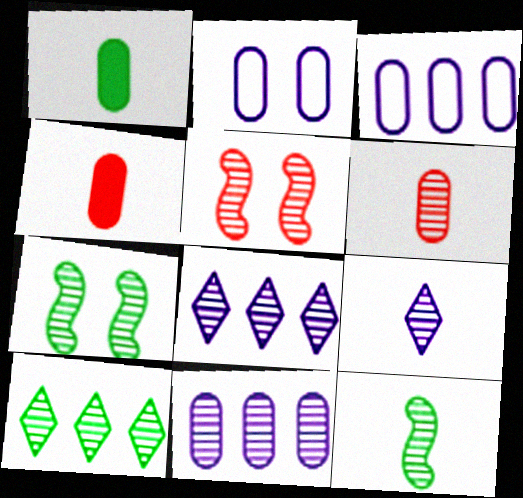[[6, 7, 8], 
[6, 9, 12]]